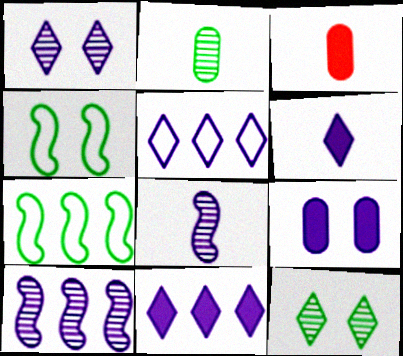[[1, 3, 7], 
[1, 5, 6], 
[5, 8, 9]]